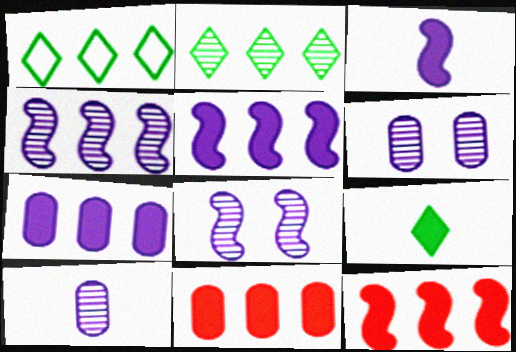[[1, 4, 11]]